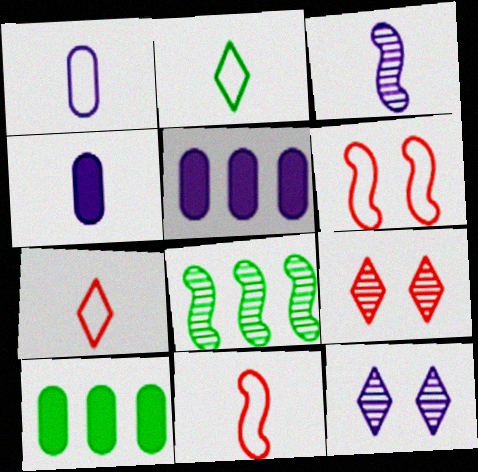[[1, 2, 11], 
[10, 11, 12]]